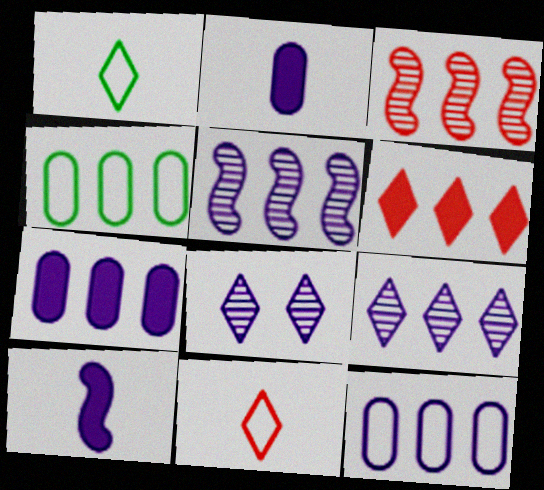[[1, 6, 8], 
[4, 5, 6], 
[8, 10, 12]]